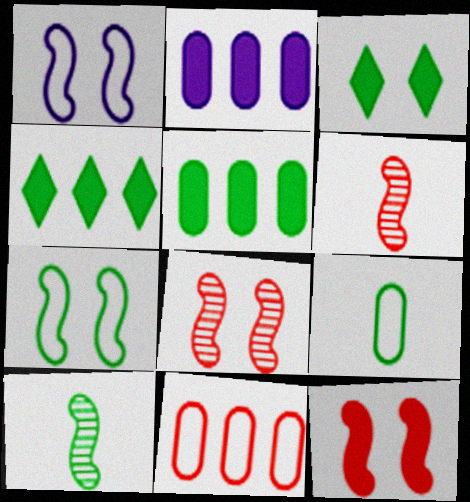[]